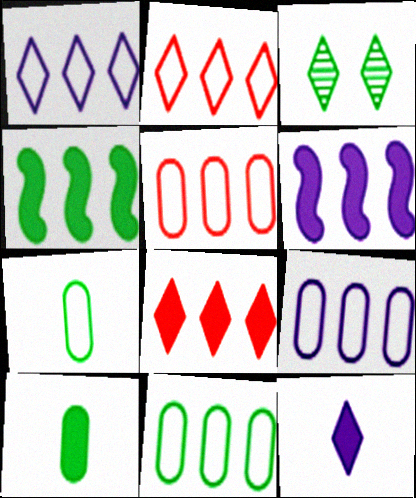[[2, 3, 12], 
[3, 4, 7], 
[5, 9, 11]]